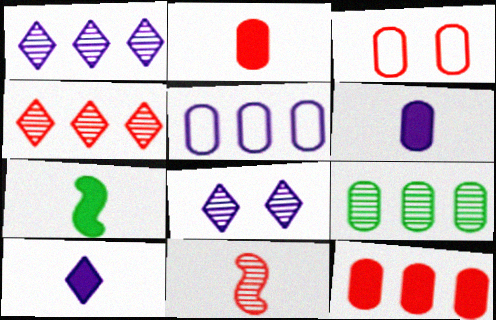[[1, 3, 7], 
[2, 7, 10], 
[3, 6, 9], 
[5, 9, 12], 
[8, 9, 11]]